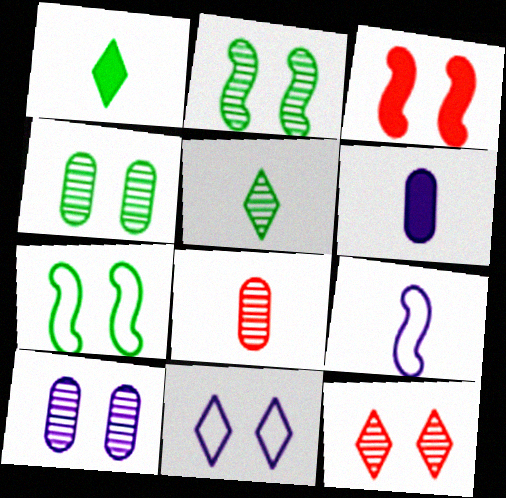[[1, 8, 9], 
[2, 10, 12], 
[3, 4, 11]]